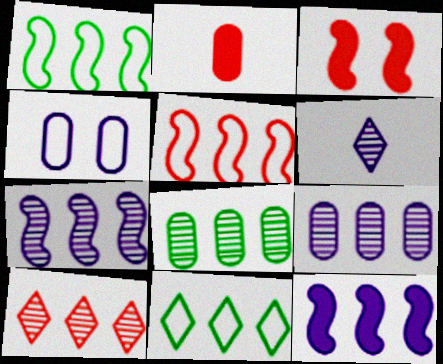[[2, 4, 8], 
[4, 6, 12], 
[7, 8, 10]]